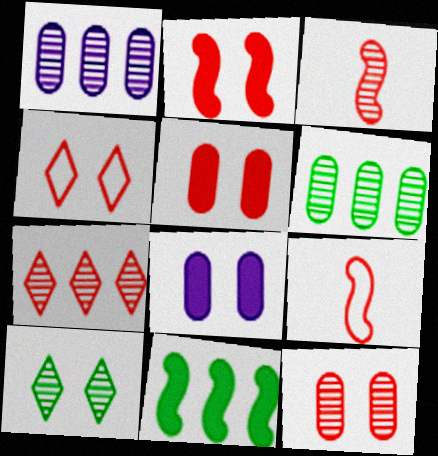[[1, 3, 10], 
[2, 4, 12], 
[3, 7, 12], 
[5, 7, 9]]